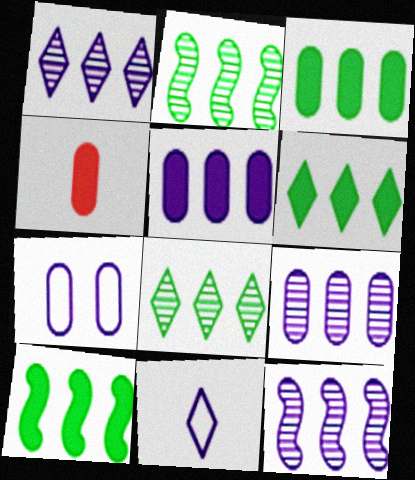[[1, 9, 12], 
[3, 6, 10]]